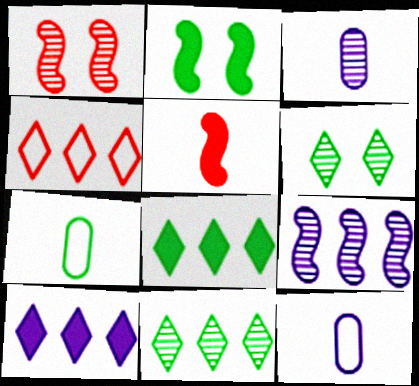[[1, 3, 11], 
[1, 7, 10], 
[1, 8, 12], 
[2, 3, 4], 
[2, 7, 11], 
[4, 10, 11]]